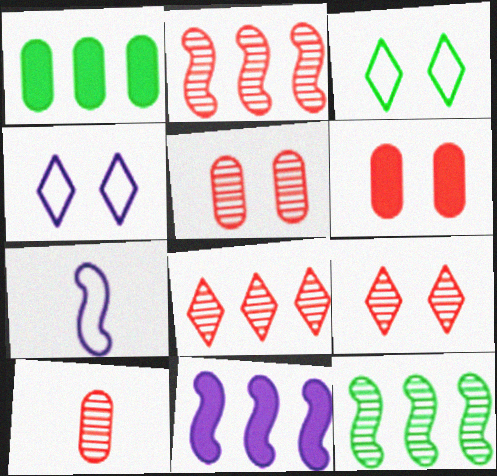[[1, 7, 9], 
[2, 9, 10], 
[3, 10, 11]]